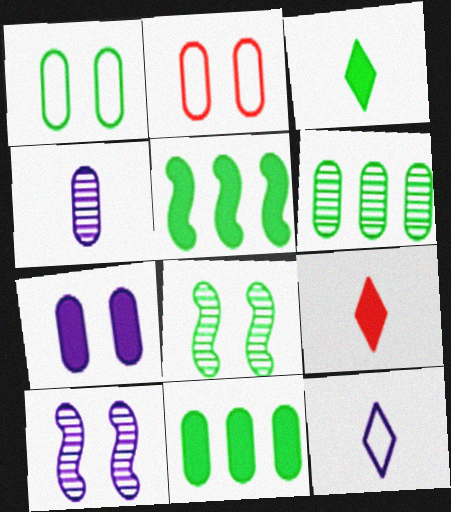[[2, 4, 11], 
[5, 7, 9]]